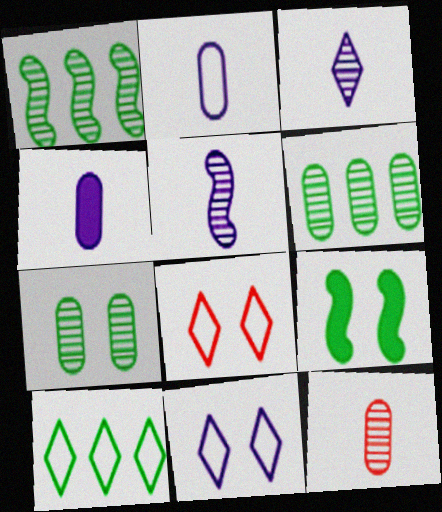[[1, 4, 8]]